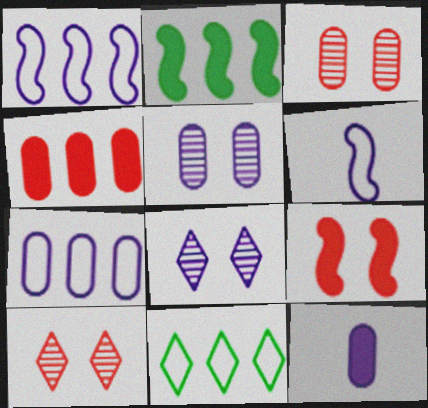[[1, 8, 12], 
[5, 7, 12]]